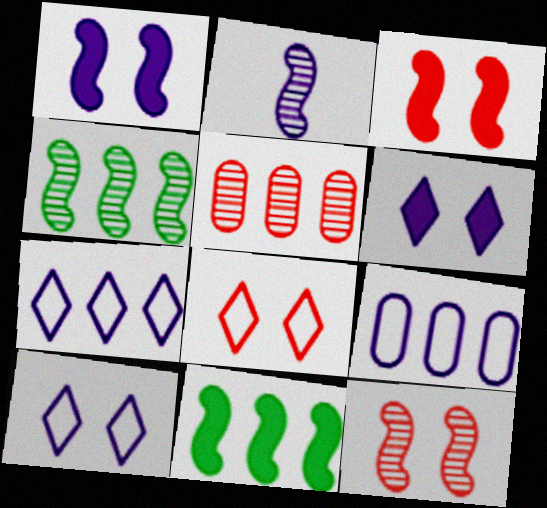[[2, 4, 12], 
[2, 6, 9], 
[5, 7, 11]]